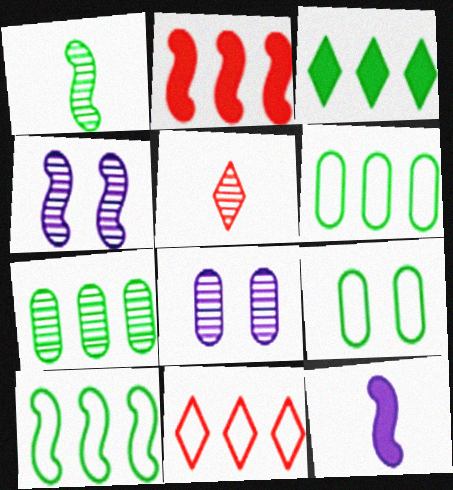[[1, 3, 9], 
[3, 7, 10], 
[4, 5, 7]]